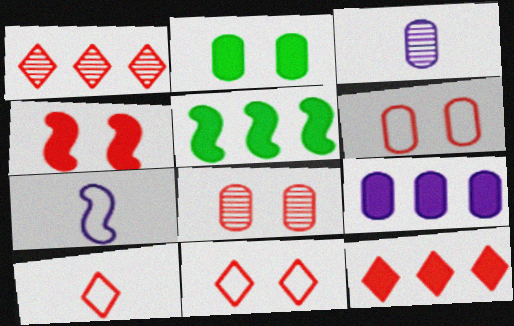[[1, 2, 7], 
[3, 5, 11], 
[4, 8, 11], 
[5, 9, 12]]